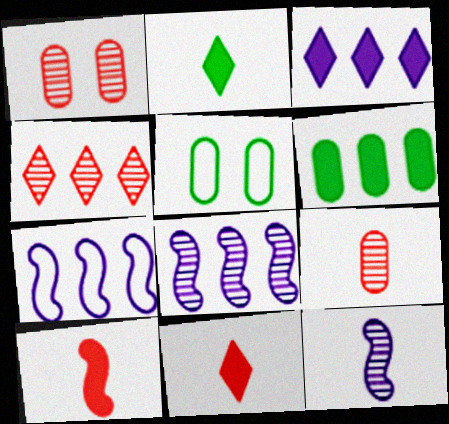[[1, 2, 7], 
[4, 6, 7], 
[5, 8, 11]]